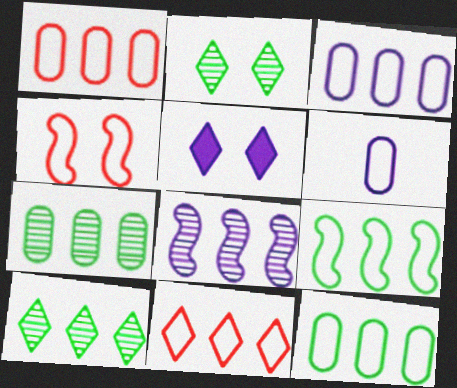[[1, 3, 12], 
[3, 9, 11], 
[5, 6, 8]]